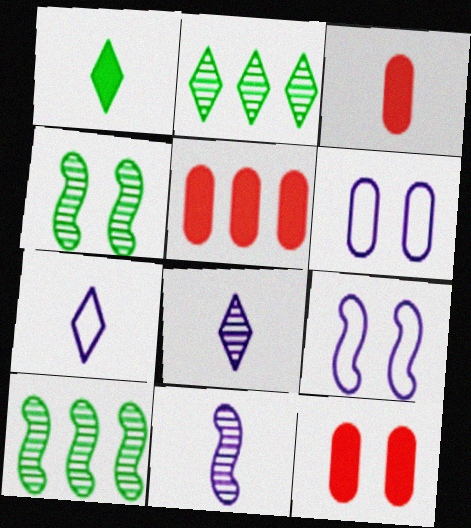[[2, 3, 9], 
[3, 5, 12], 
[4, 5, 7], 
[7, 10, 12]]